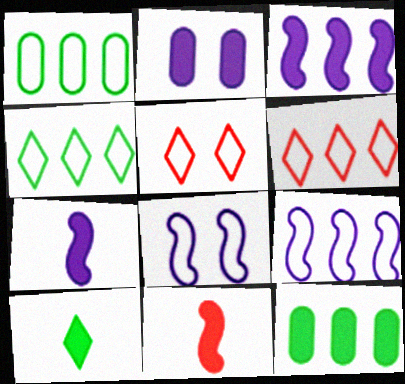[[1, 6, 9]]